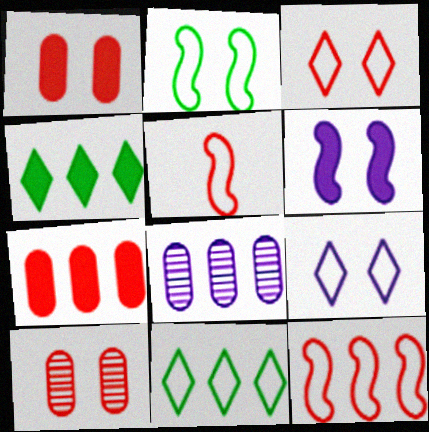[[4, 8, 12]]